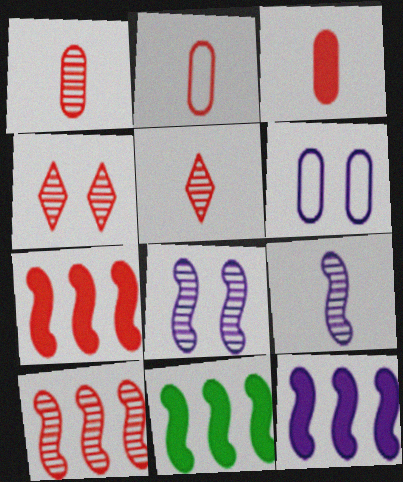[[1, 2, 3], 
[1, 4, 10], 
[2, 4, 7], 
[5, 6, 11], 
[7, 11, 12]]